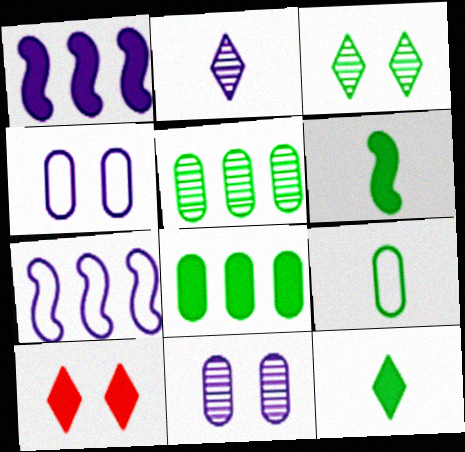[[1, 2, 4]]